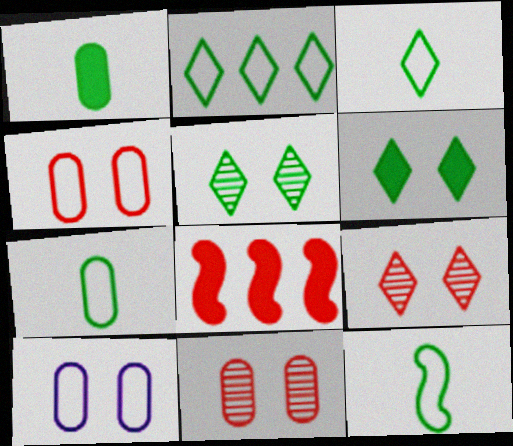[[3, 7, 12]]